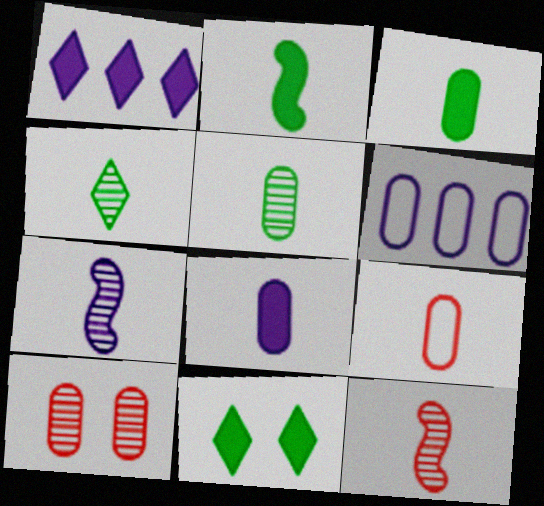[[3, 6, 10], 
[5, 8, 9], 
[6, 11, 12]]